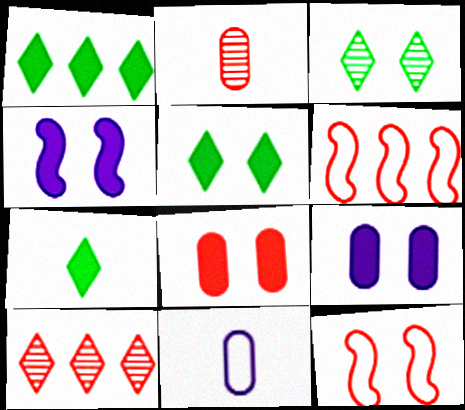[[1, 5, 7], 
[3, 9, 12], 
[4, 5, 8]]